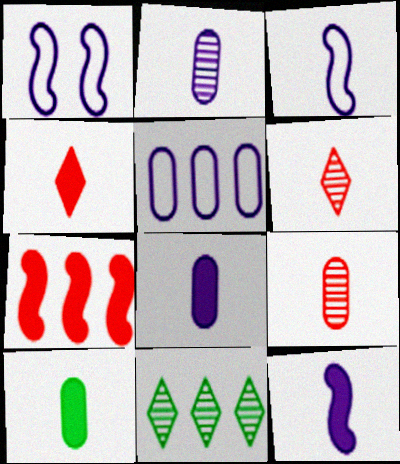[[3, 6, 10], 
[4, 10, 12], 
[5, 7, 11]]